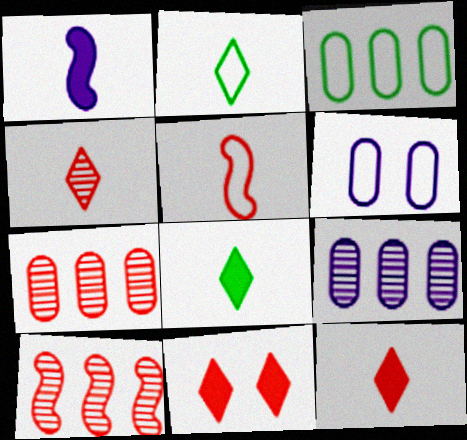[[5, 7, 11], 
[6, 8, 10]]